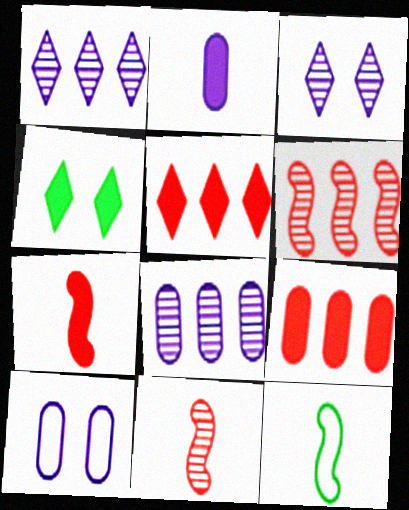[[2, 8, 10], 
[3, 9, 12]]